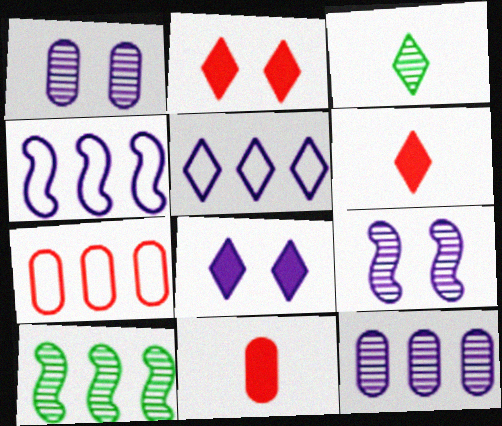[[2, 3, 5]]